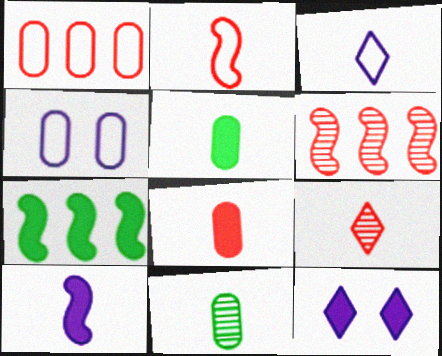[[2, 8, 9], 
[4, 7, 9], 
[7, 8, 12]]